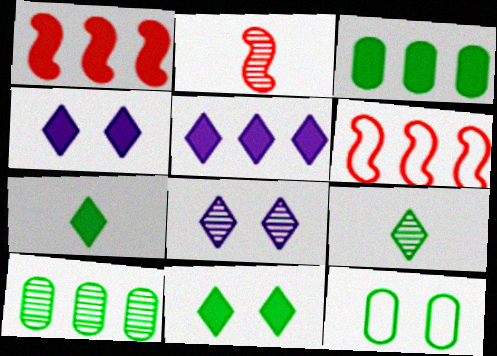[[1, 3, 5], 
[2, 5, 12], 
[2, 8, 10], 
[5, 6, 10]]